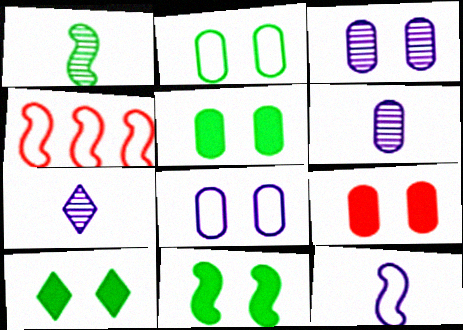[[2, 3, 9], 
[4, 5, 7], 
[4, 6, 10], 
[5, 10, 11]]